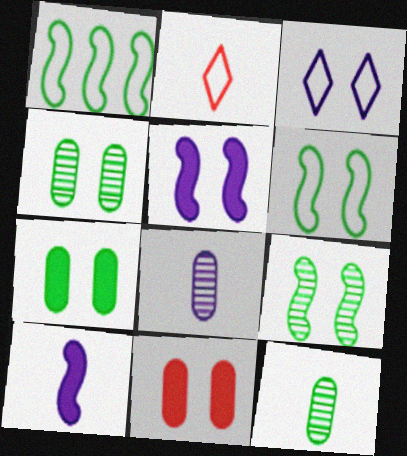[[2, 10, 12], 
[3, 9, 11]]